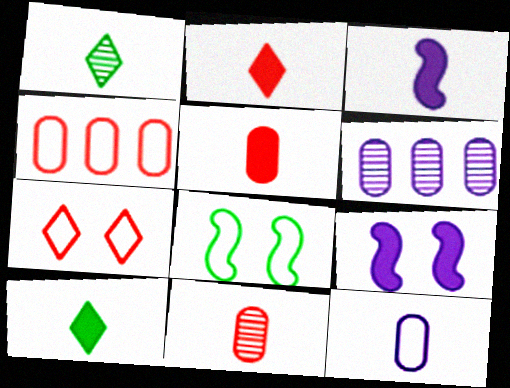[[1, 4, 9], 
[2, 6, 8], 
[3, 5, 10]]